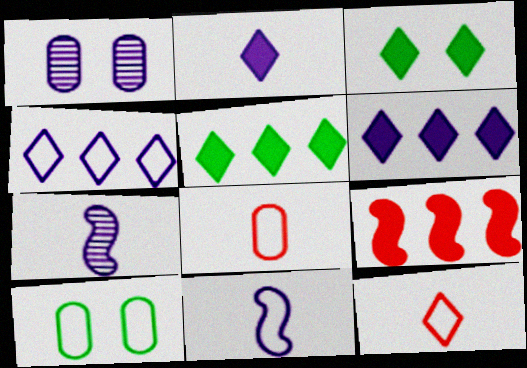[[1, 6, 11]]